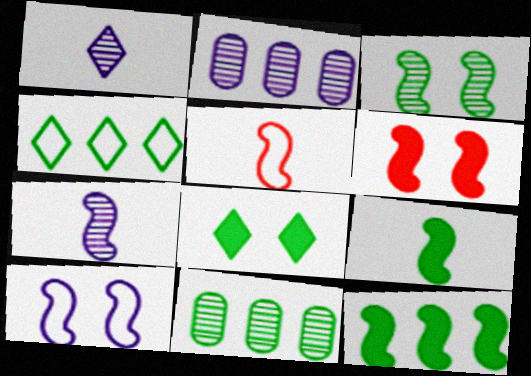[[2, 5, 8], 
[3, 6, 10], 
[4, 11, 12], 
[5, 7, 9]]